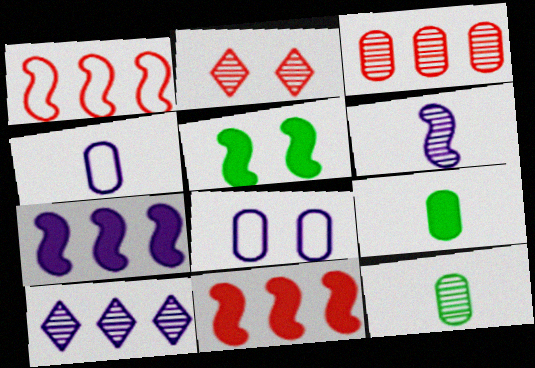[[1, 5, 6], 
[2, 5, 8], 
[3, 8, 9]]